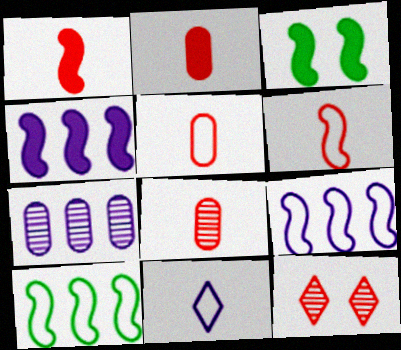[[1, 3, 4], 
[2, 5, 8]]